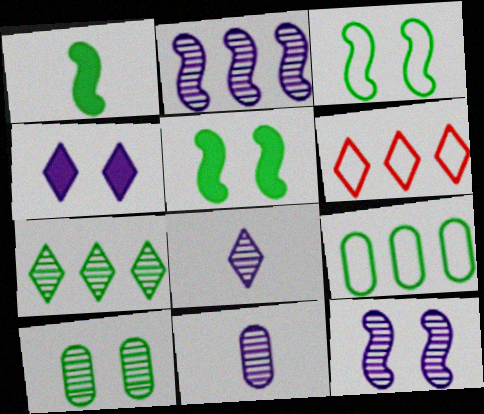[[5, 6, 11]]